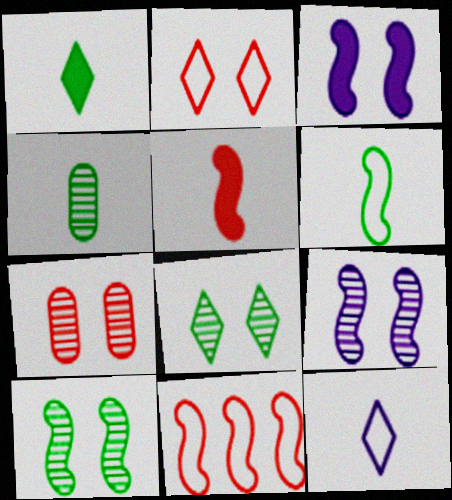[[1, 4, 6], 
[4, 5, 12], 
[7, 8, 9]]